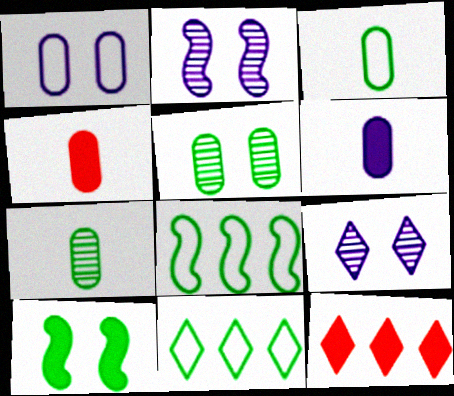[[2, 3, 12], 
[2, 4, 11], 
[4, 8, 9], 
[6, 10, 12], 
[7, 10, 11]]